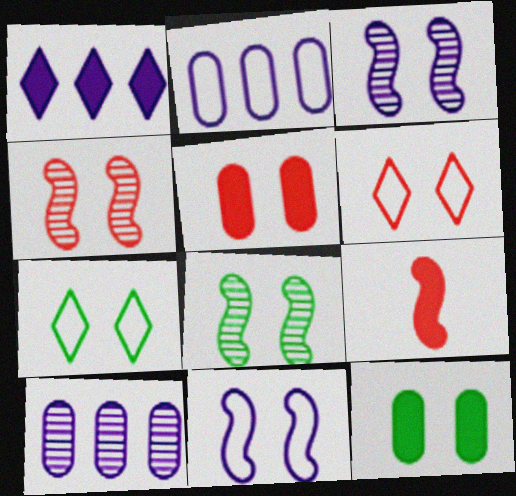[[1, 9, 12], 
[3, 4, 8], 
[3, 5, 7], 
[3, 6, 12], 
[4, 5, 6], 
[7, 8, 12], 
[7, 9, 10]]